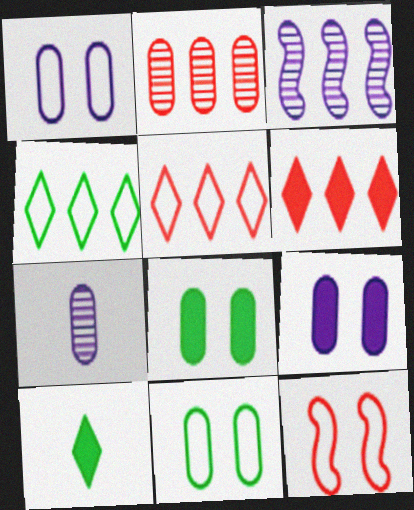[]